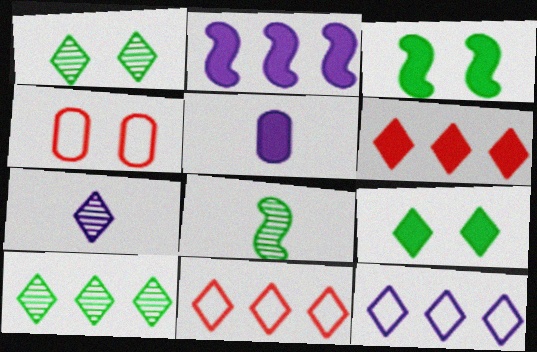[[3, 5, 6], 
[6, 10, 12], 
[7, 9, 11]]